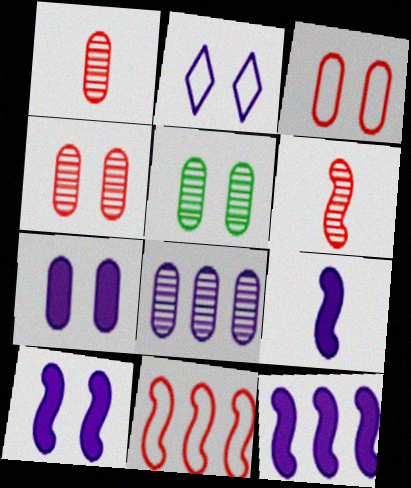[[1, 5, 8], 
[2, 8, 9], 
[3, 5, 7], 
[9, 10, 12]]